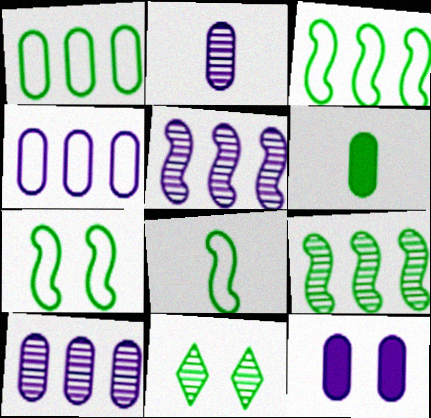[[2, 4, 12], 
[3, 6, 11], 
[3, 7, 8]]